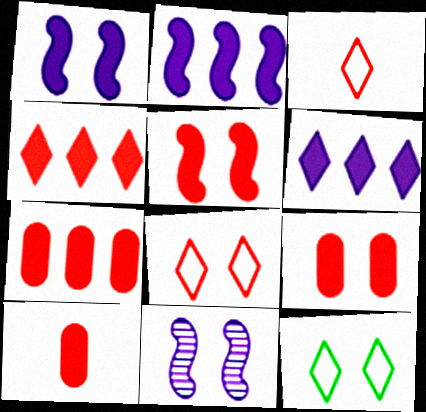[[4, 5, 10], 
[7, 9, 10], 
[9, 11, 12]]